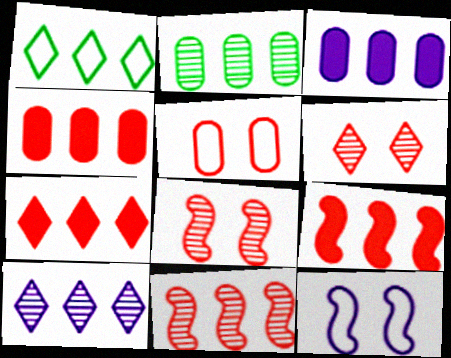[[1, 3, 11], 
[1, 7, 10], 
[2, 10, 11], 
[4, 7, 9]]